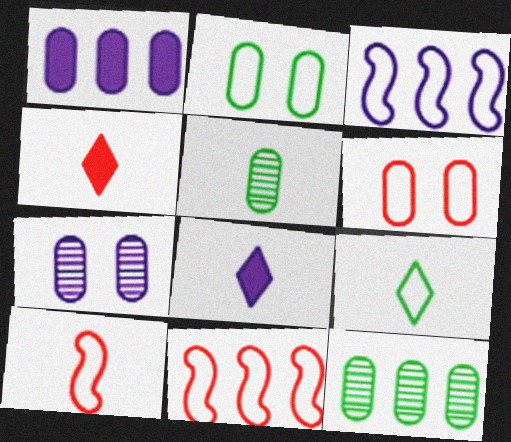[[1, 5, 6], 
[3, 6, 9], 
[3, 7, 8], 
[5, 8, 10]]